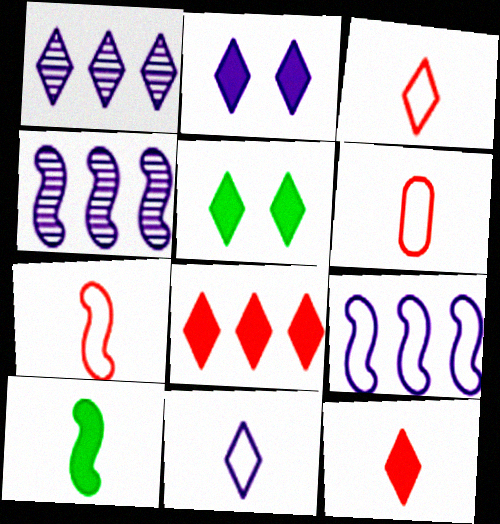[[1, 2, 11], 
[1, 3, 5], 
[3, 6, 7], 
[4, 5, 6]]